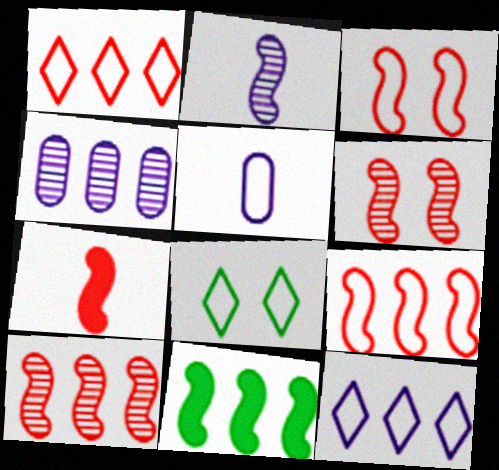[[1, 4, 11], 
[2, 3, 11], 
[3, 7, 10], 
[4, 7, 8], 
[5, 8, 9], 
[6, 7, 9]]